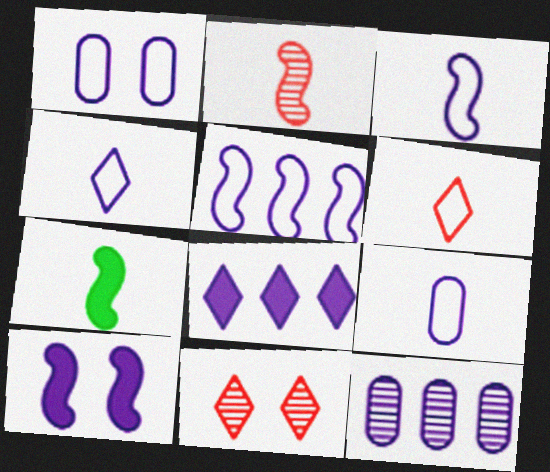[[1, 4, 5], 
[2, 3, 7], 
[3, 4, 9], 
[4, 10, 12], 
[5, 8, 12]]